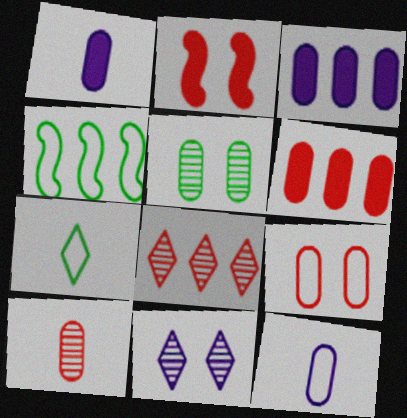[[3, 4, 8], 
[5, 6, 12], 
[6, 9, 10]]